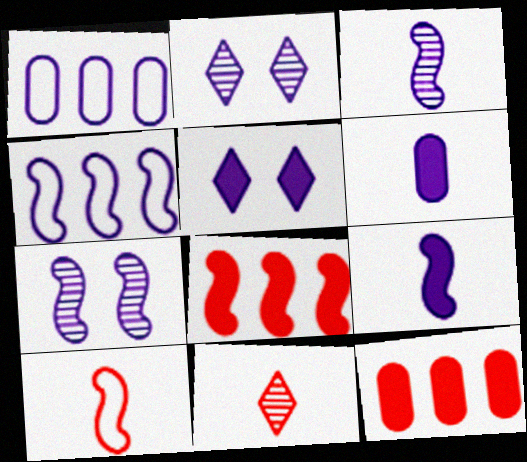[[1, 2, 9], 
[1, 3, 5], 
[2, 4, 6], 
[4, 7, 9]]